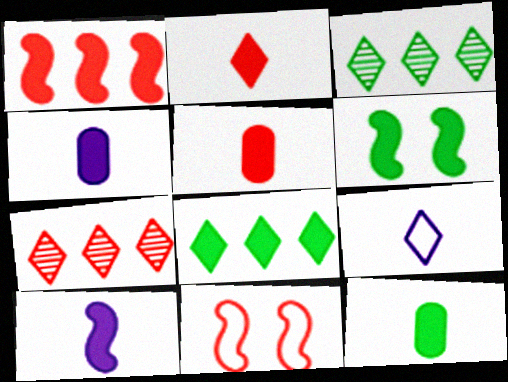[[1, 6, 10], 
[2, 10, 12], 
[3, 4, 11], 
[4, 5, 12], 
[5, 7, 11], 
[6, 8, 12]]